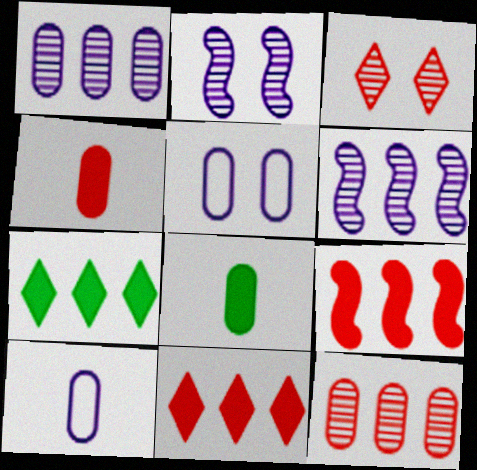[[5, 8, 12]]